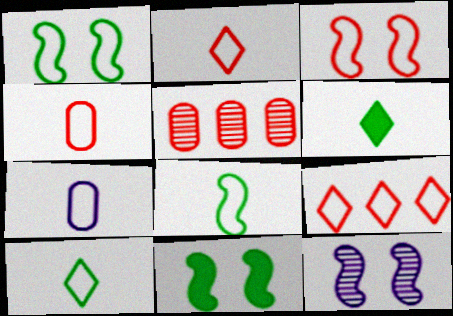[[1, 7, 9], 
[2, 7, 8], 
[3, 4, 9], 
[3, 11, 12]]